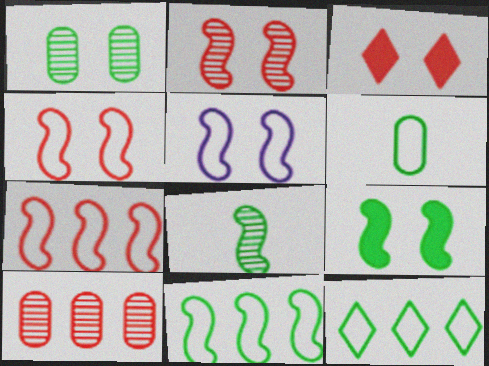[[1, 3, 5], 
[2, 5, 9], 
[8, 9, 11]]